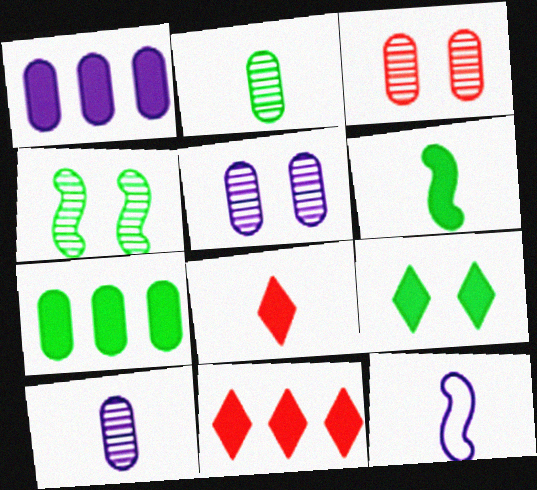[[2, 8, 12], 
[6, 7, 9]]